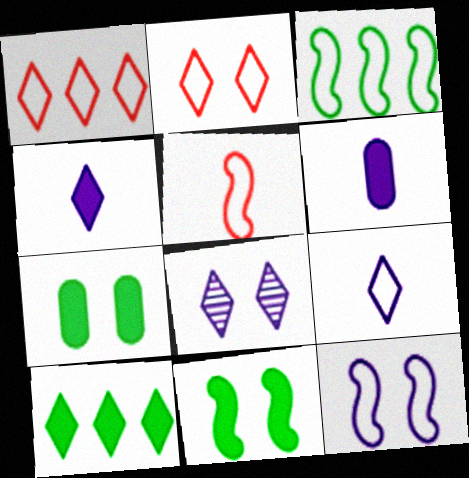[[3, 5, 12]]